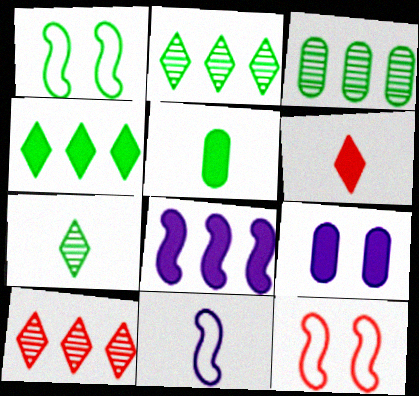[[1, 2, 5]]